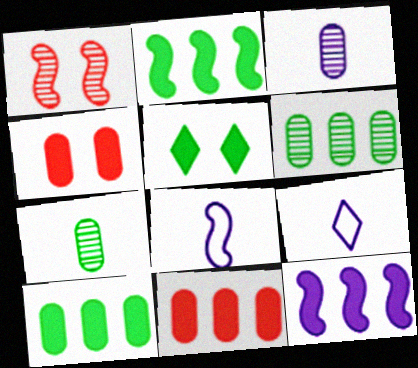[[1, 2, 8], 
[1, 9, 10]]